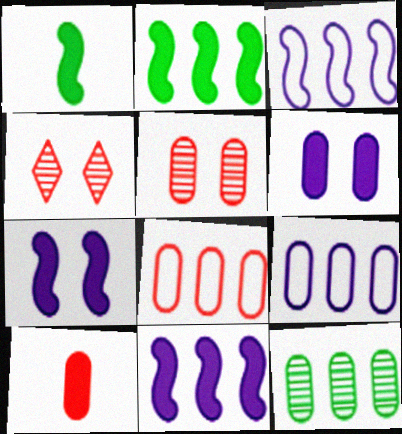[[1, 4, 9], 
[5, 8, 10]]